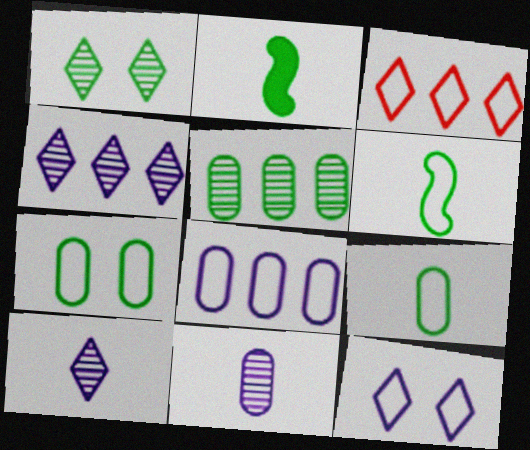[]